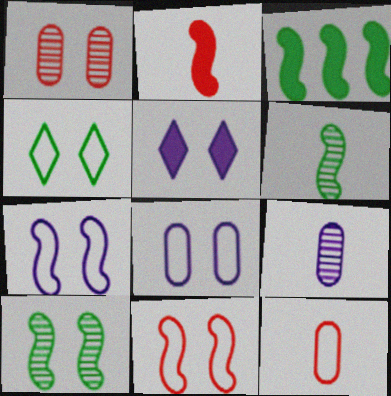[[4, 8, 11]]